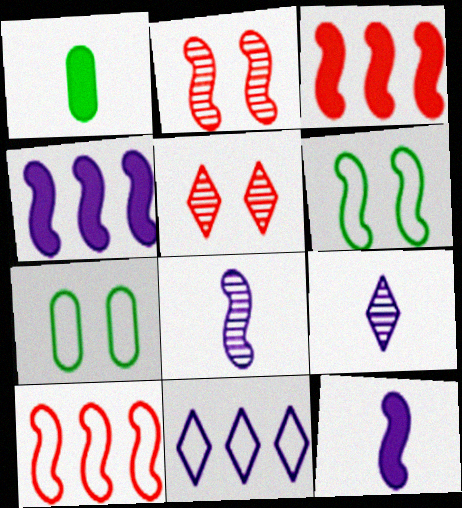[[1, 2, 11], 
[3, 6, 8], 
[3, 7, 9]]